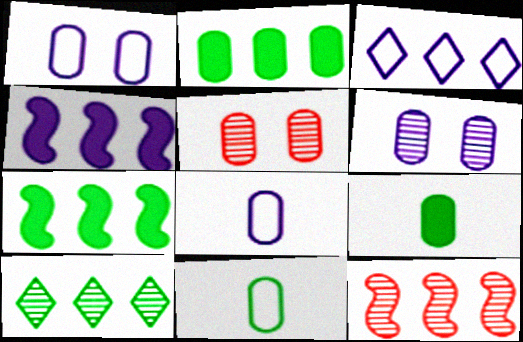[[2, 3, 12], 
[2, 5, 8]]